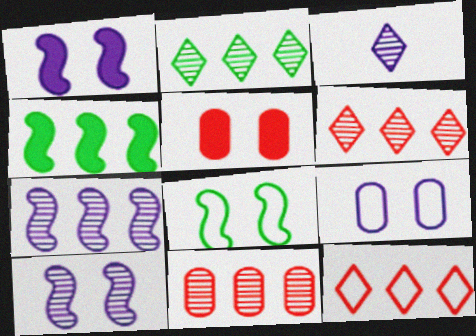[[2, 7, 11]]